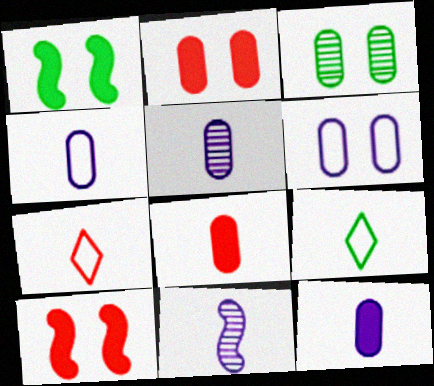[[2, 3, 6], 
[4, 5, 12], 
[8, 9, 11]]